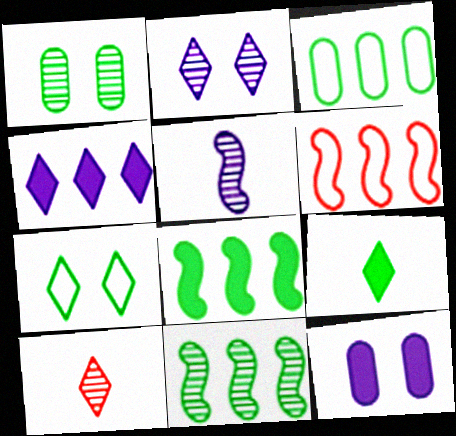[[4, 7, 10]]